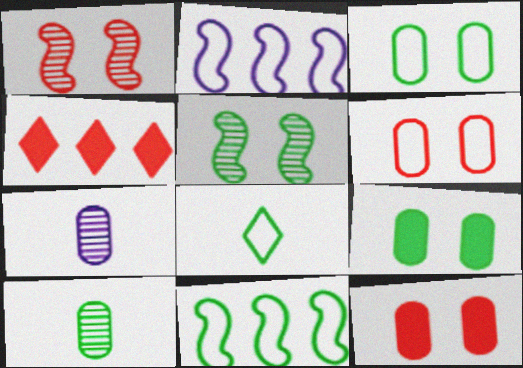[[2, 6, 8], 
[3, 8, 11]]